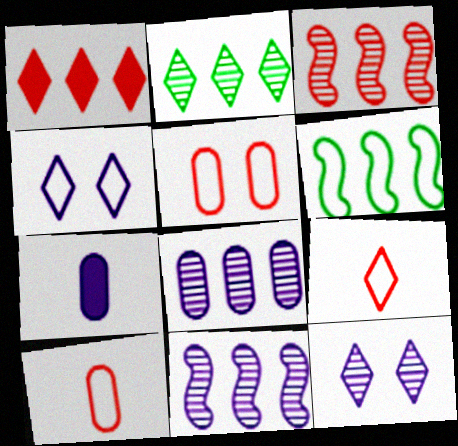[[1, 6, 8], 
[2, 3, 8], 
[4, 6, 10], 
[4, 7, 11]]